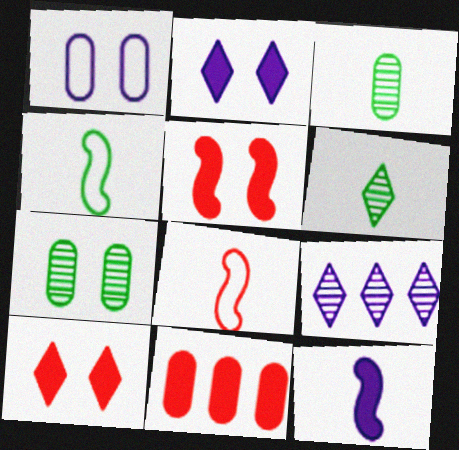[[1, 3, 11], 
[1, 9, 12]]